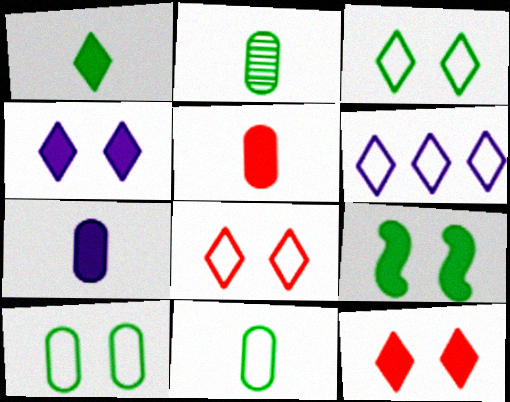[]